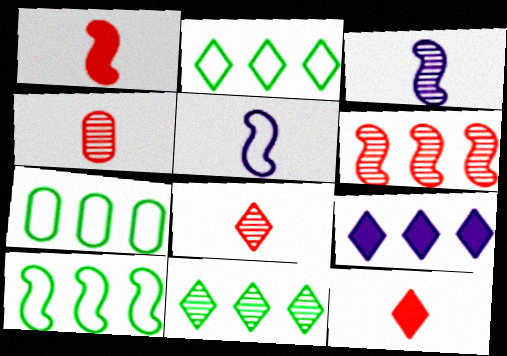[[2, 7, 10], 
[6, 7, 9]]